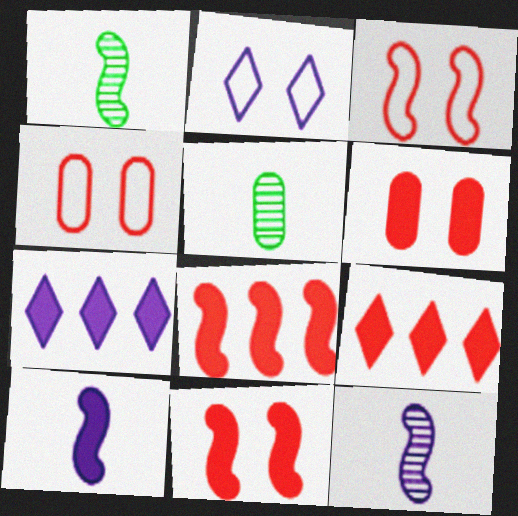[[1, 4, 7], 
[2, 5, 8], 
[3, 5, 7]]